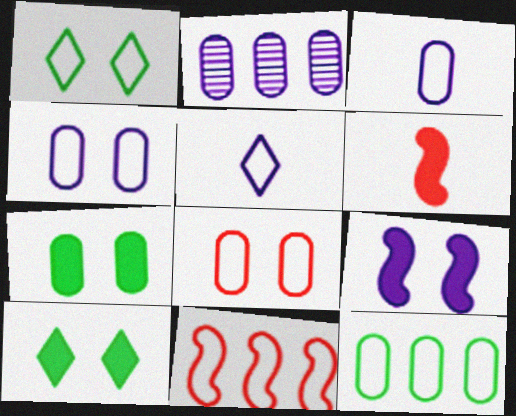[[1, 2, 6], 
[1, 3, 11], 
[2, 5, 9], 
[3, 8, 12]]